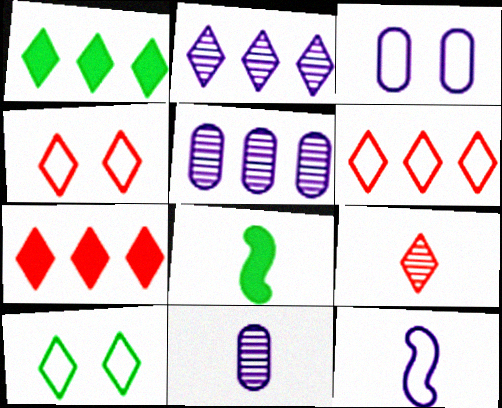[[1, 2, 6], 
[4, 5, 8], 
[4, 7, 9]]